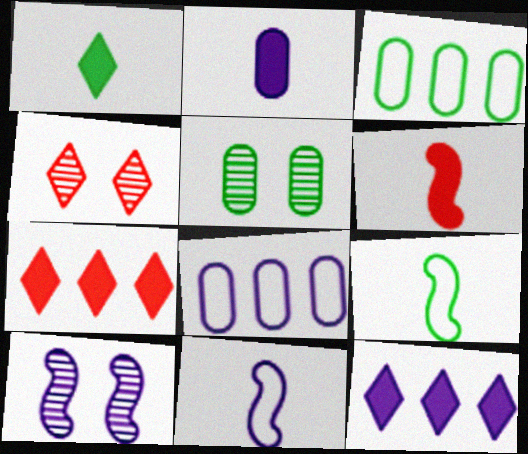[[1, 2, 6], 
[4, 5, 10], 
[5, 7, 11]]